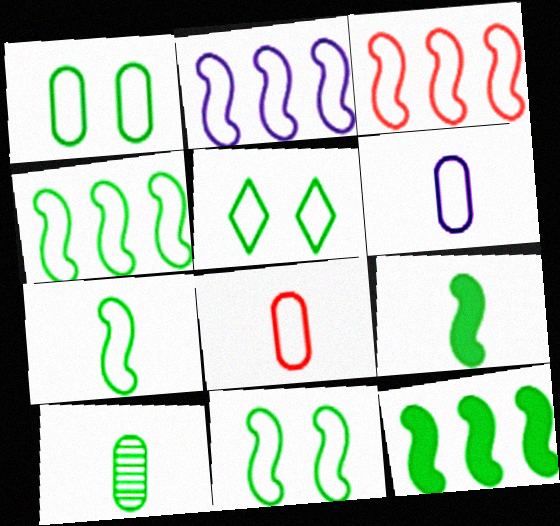[[1, 5, 11], 
[2, 3, 4], 
[2, 5, 8], 
[3, 5, 6], 
[4, 7, 11], 
[5, 10, 12]]